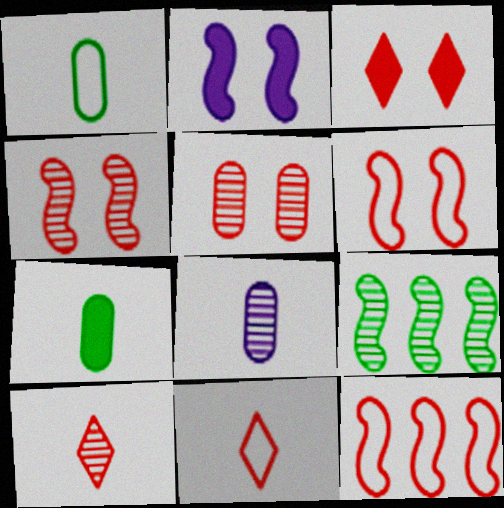[[3, 5, 6]]